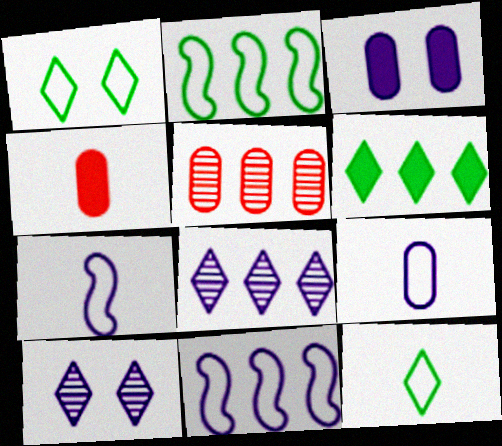[[2, 4, 10], 
[3, 7, 8], 
[5, 6, 11]]